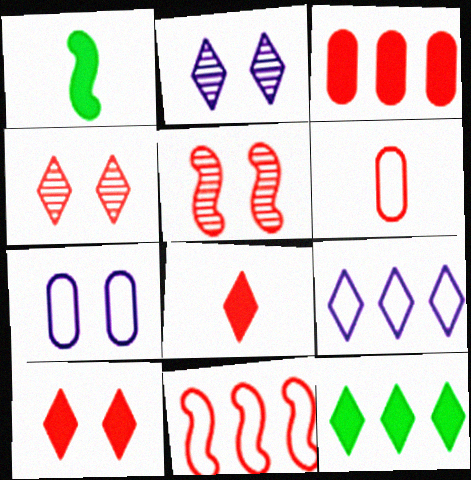[]